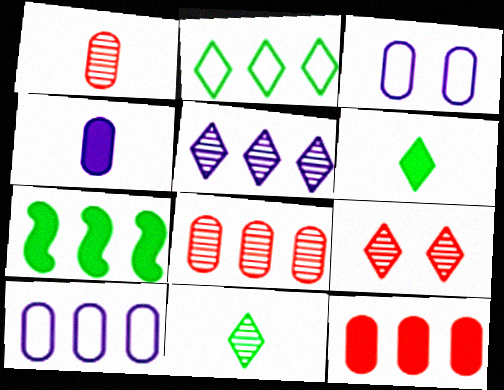[[5, 9, 11]]